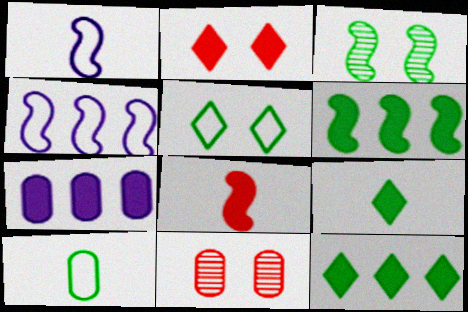[[1, 11, 12], 
[3, 4, 8], 
[3, 10, 12], 
[4, 9, 11], 
[7, 10, 11]]